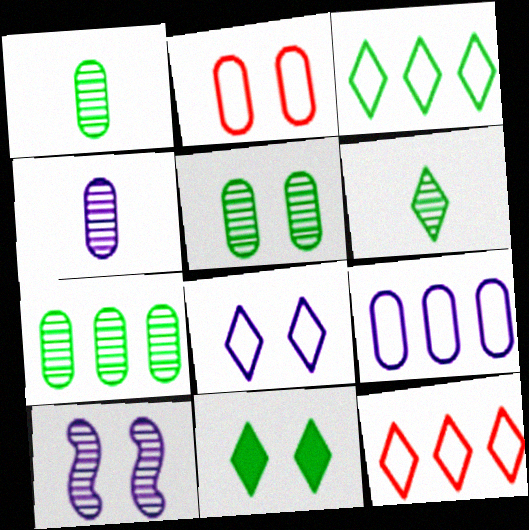[[1, 5, 7], 
[2, 10, 11], 
[3, 6, 11]]